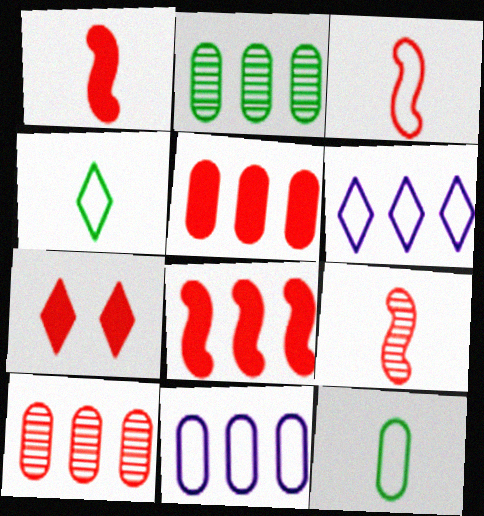[[1, 3, 9], 
[1, 5, 7], 
[2, 5, 11], 
[2, 6, 8], 
[3, 7, 10]]